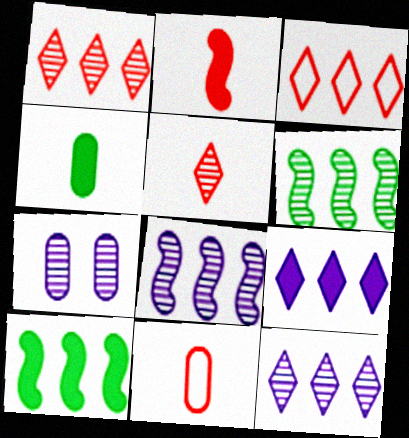[[2, 5, 11], 
[5, 6, 7]]